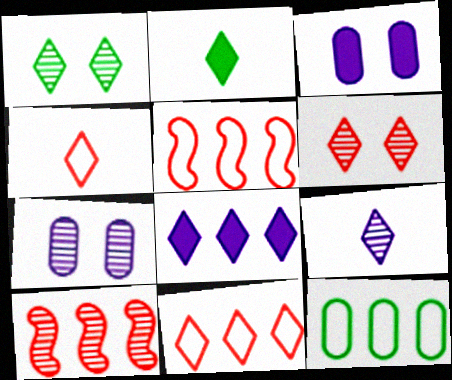[[1, 4, 8], 
[2, 4, 9], 
[2, 5, 7], 
[8, 10, 12]]